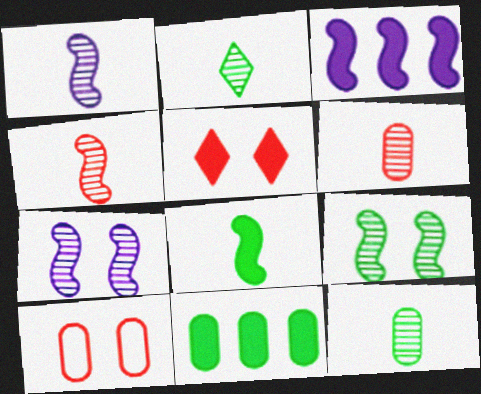[[1, 2, 6], 
[2, 3, 10]]